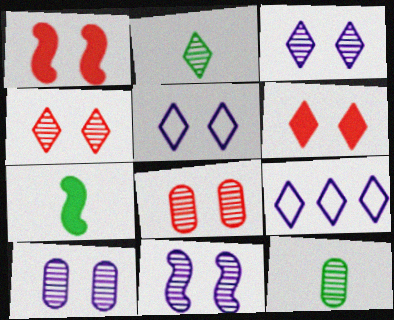[[1, 9, 12], 
[2, 6, 9], 
[3, 10, 11], 
[7, 8, 9]]